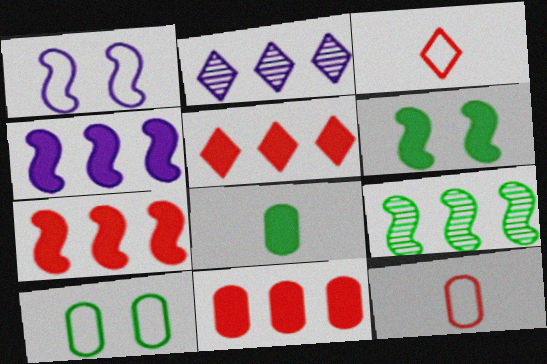[[2, 6, 12], 
[5, 7, 11]]